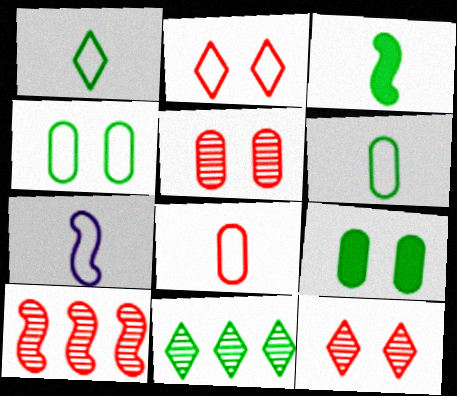[[1, 7, 8], 
[3, 4, 11]]